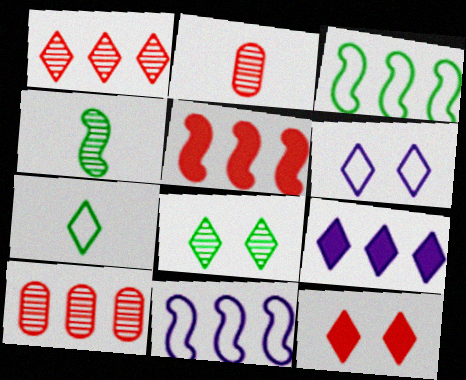[[3, 9, 10], 
[6, 8, 12]]